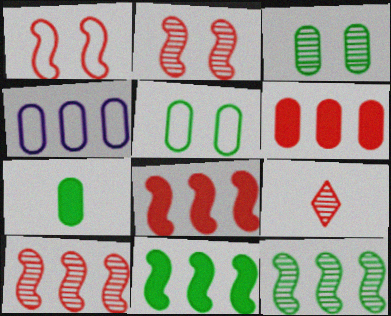[[1, 6, 9]]